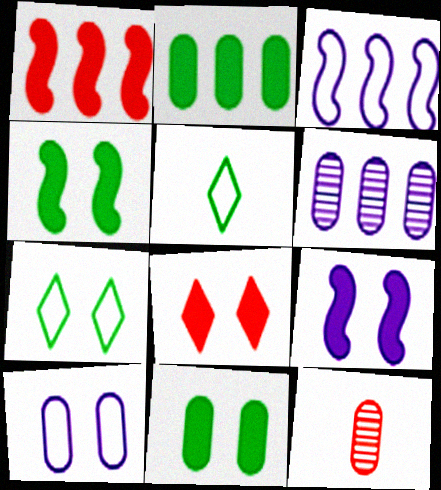[[2, 10, 12], 
[8, 9, 11]]